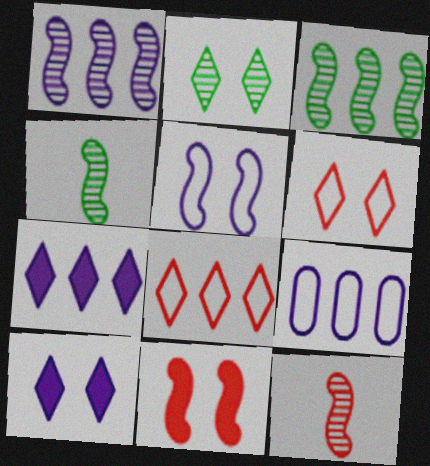[[1, 7, 9], 
[2, 6, 10]]